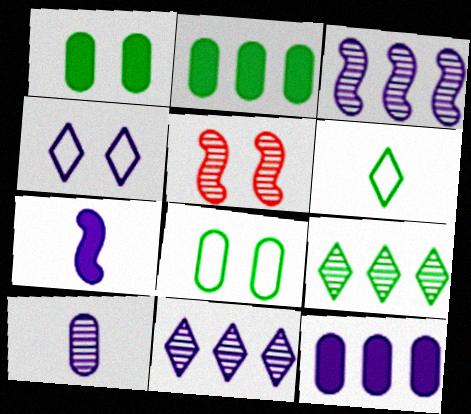[[1, 4, 5], 
[5, 6, 12], 
[5, 9, 10]]